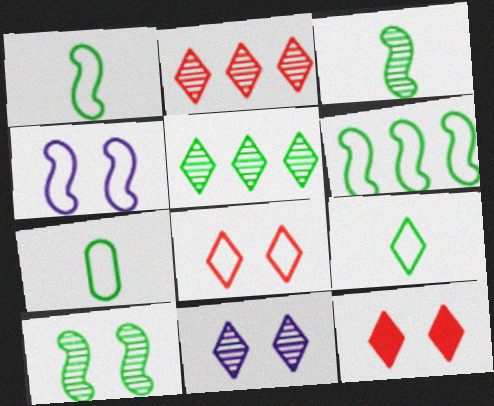[[1, 7, 9]]